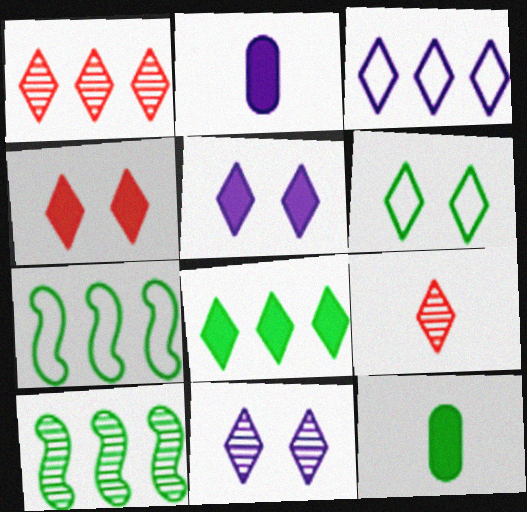[[1, 3, 8], 
[4, 6, 11], 
[6, 10, 12]]